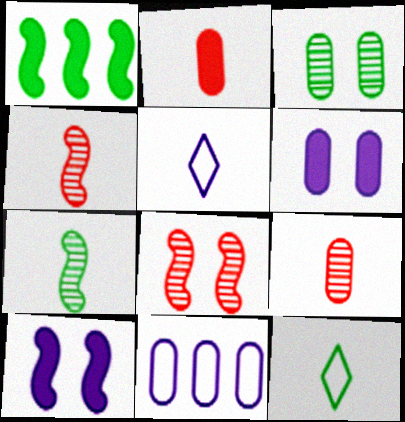[[1, 3, 12], 
[2, 3, 11], 
[2, 5, 7]]